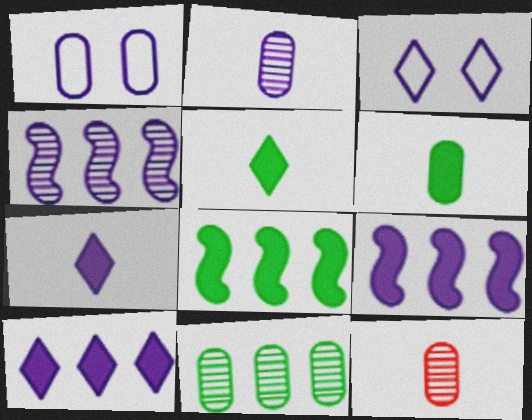[[1, 4, 7], 
[2, 3, 9], 
[3, 8, 12]]